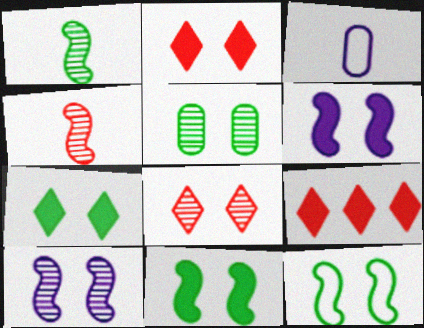[[5, 7, 12], 
[5, 8, 10]]